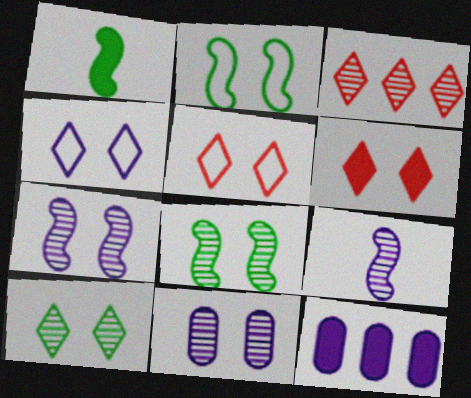[[1, 6, 12], 
[2, 6, 11], 
[4, 6, 10], 
[4, 9, 12]]